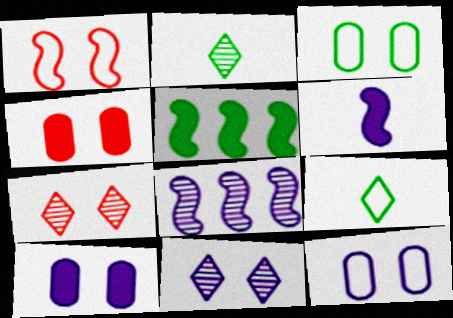[[1, 4, 7], 
[2, 3, 5], 
[4, 8, 9]]